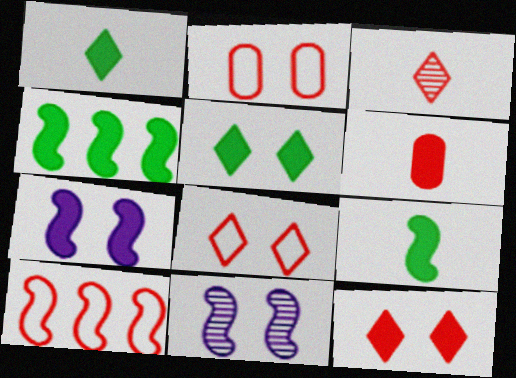[[2, 5, 11], 
[9, 10, 11]]